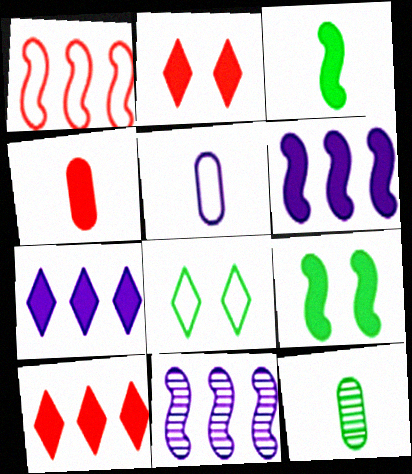[[1, 5, 8], 
[4, 5, 12], 
[4, 7, 9], 
[4, 8, 11]]